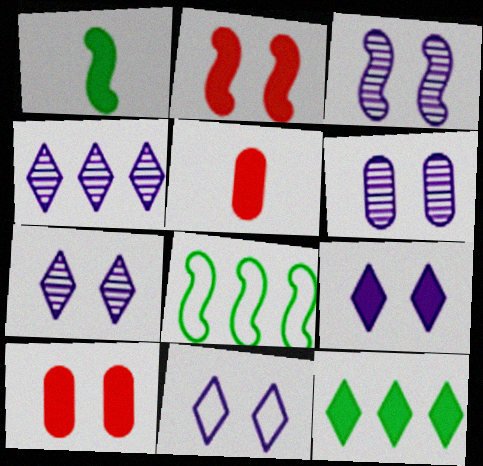[[3, 6, 7], 
[5, 7, 8], 
[7, 9, 11]]